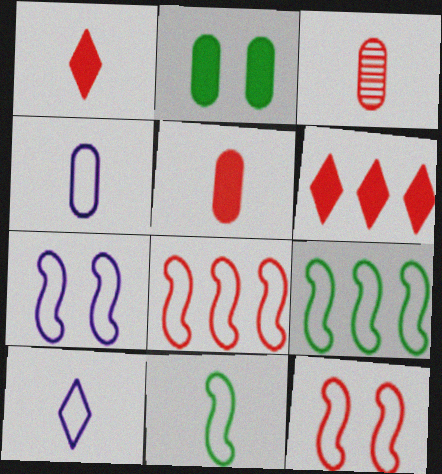[[3, 6, 12], 
[7, 8, 11]]